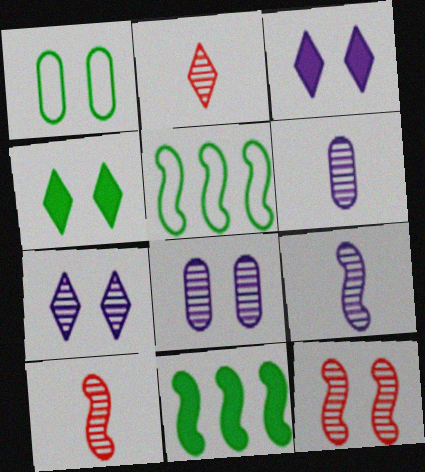[[1, 3, 12]]